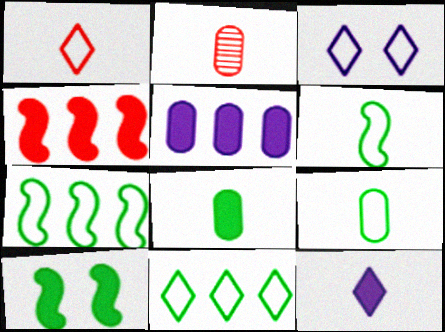[[1, 3, 11], 
[2, 6, 12]]